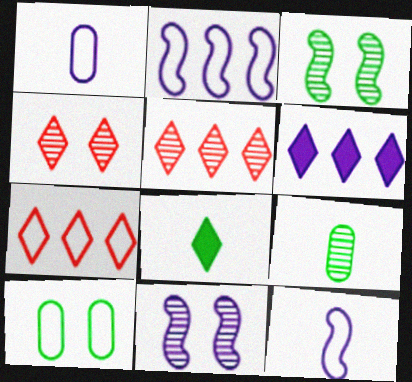[[1, 6, 11], 
[5, 9, 11], 
[7, 10, 12]]